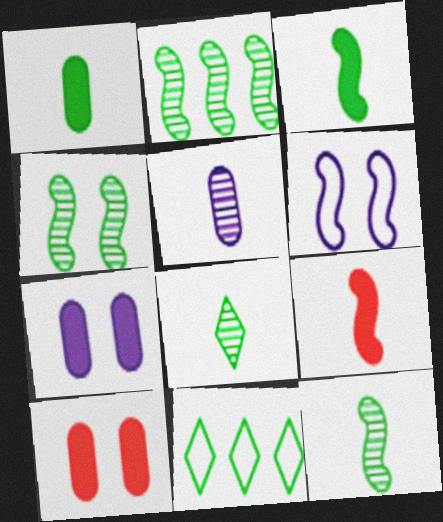[[1, 4, 11], 
[2, 4, 12], 
[2, 6, 9]]